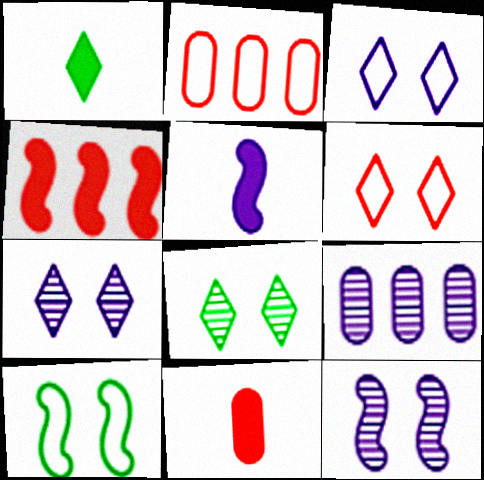[[1, 2, 12], 
[1, 5, 11], 
[2, 5, 8], 
[3, 5, 9]]